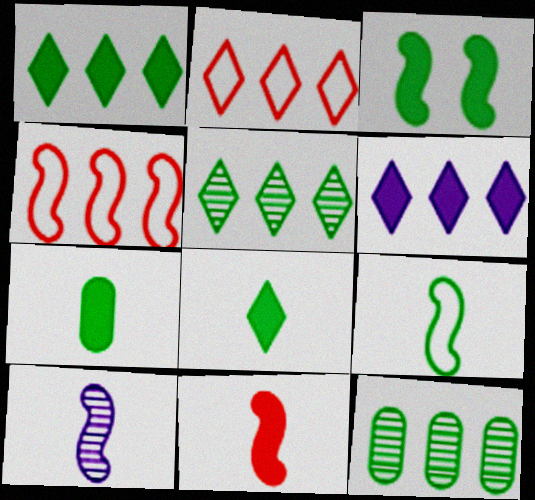[[1, 3, 7], 
[2, 5, 6], 
[3, 4, 10], 
[4, 6, 12], 
[9, 10, 11]]